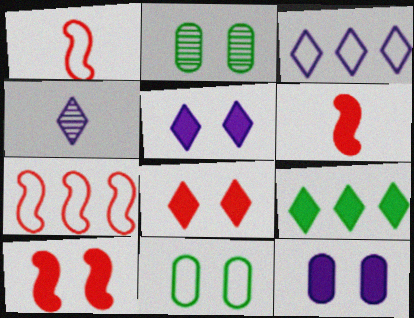[[1, 3, 11], 
[2, 3, 6], 
[3, 4, 5], 
[6, 9, 12]]